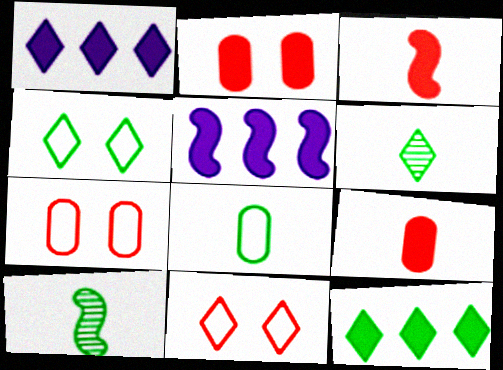[[1, 6, 11], 
[1, 7, 10], 
[4, 6, 12], 
[5, 6, 7]]